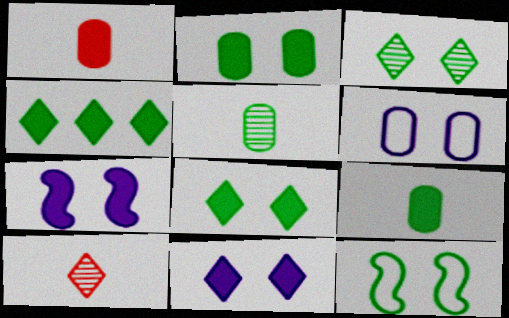[[1, 4, 7], 
[2, 3, 12], 
[4, 5, 12]]